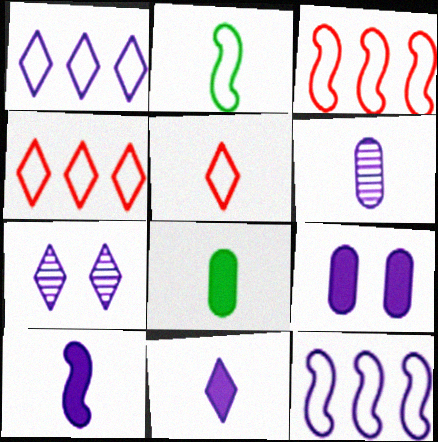[[1, 7, 11], 
[3, 7, 8]]